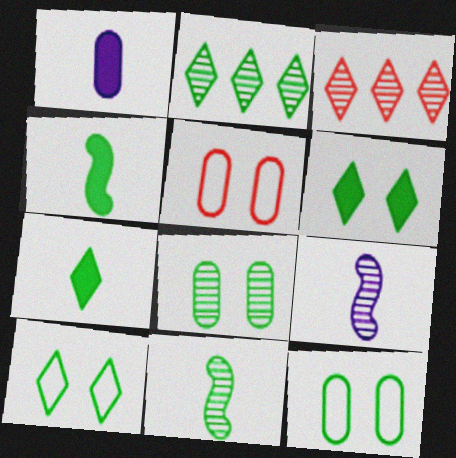[[2, 4, 12], 
[2, 7, 10], 
[2, 8, 11], 
[3, 8, 9]]